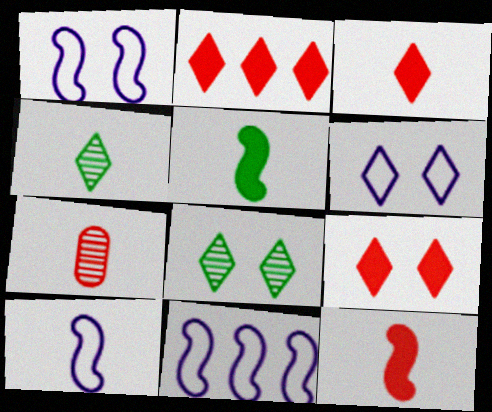[[1, 10, 11], 
[2, 3, 9], 
[2, 4, 6], 
[6, 8, 9]]